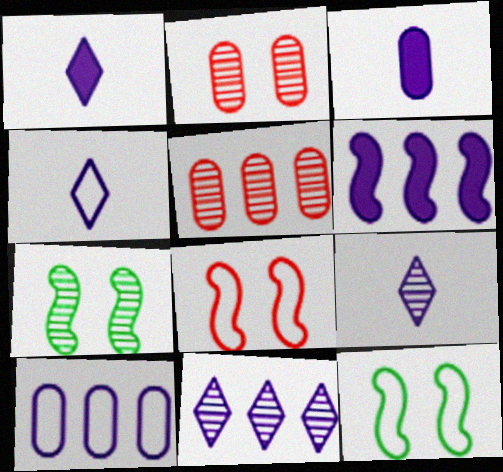[[1, 4, 9], 
[1, 5, 12], 
[5, 7, 9], 
[6, 10, 11]]